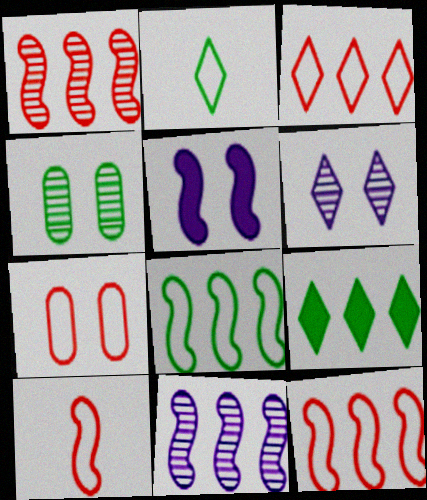[[3, 7, 10]]